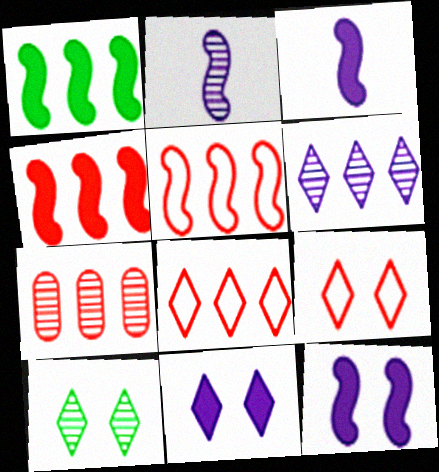[[2, 7, 10], 
[4, 7, 8], 
[9, 10, 11]]